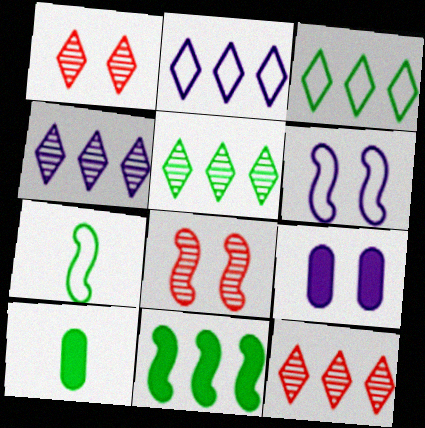[[2, 8, 10], 
[4, 5, 12], 
[6, 10, 12], 
[7, 9, 12]]